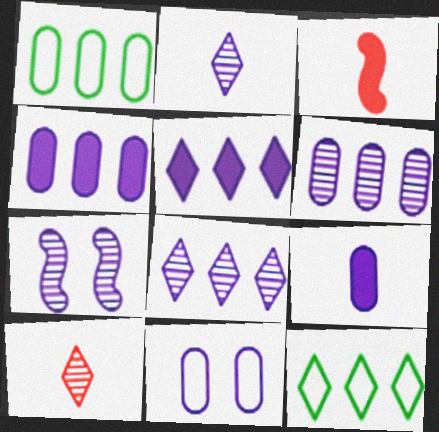[[2, 6, 7], 
[6, 9, 11]]